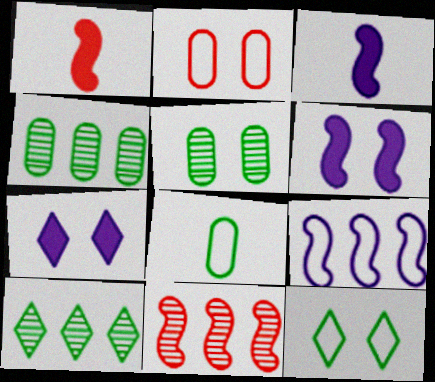[[2, 3, 10], 
[7, 8, 11]]